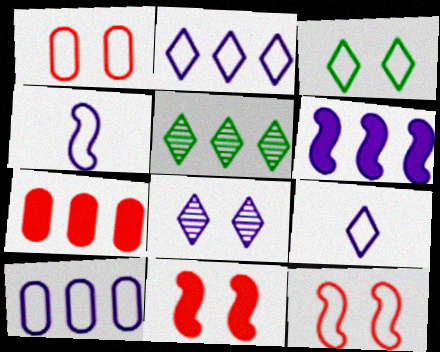[]